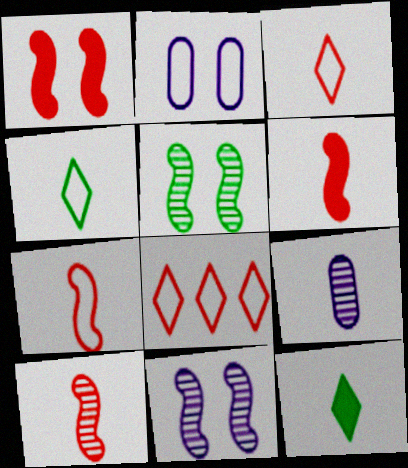[[4, 6, 9], 
[6, 7, 10], 
[7, 9, 12]]